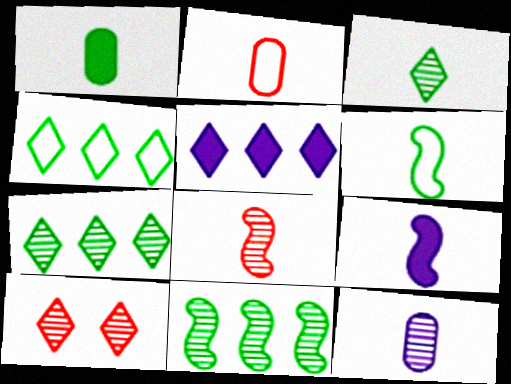[[1, 2, 12], 
[1, 3, 6], 
[2, 3, 9], 
[3, 8, 12], 
[6, 8, 9], 
[10, 11, 12]]